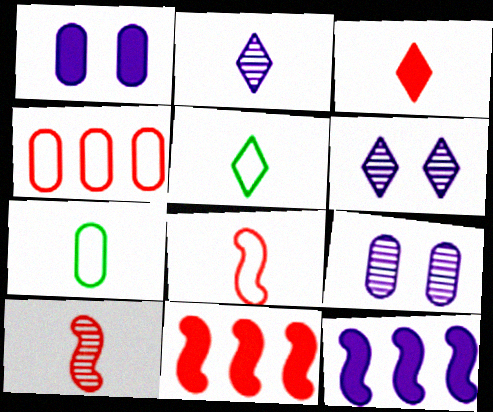[[2, 3, 5], 
[5, 9, 11], 
[6, 7, 11]]